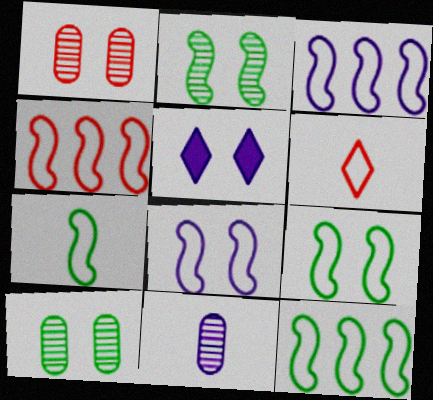[[1, 5, 9], 
[3, 4, 12], 
[3, 5, 11], 
[4, 7, 8], 
[7, 9, 12]]